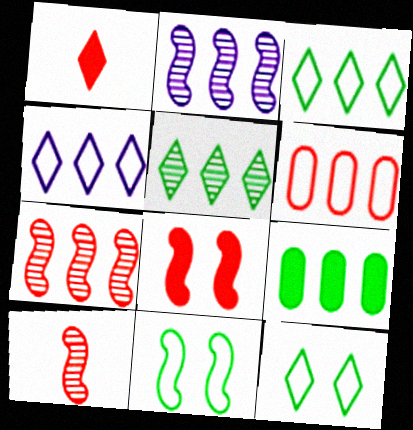[[4, 7, 9]]